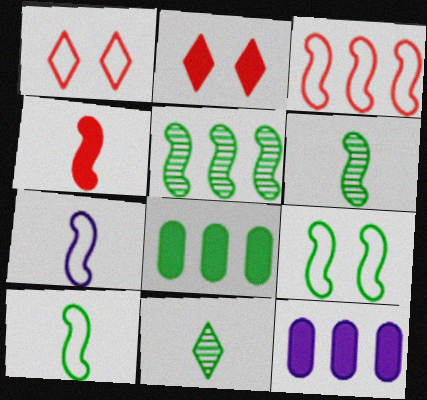[[1, 6, 12], 
[3, 7, 9], 
[4, 6, 7], 
[8, 9, 11]]